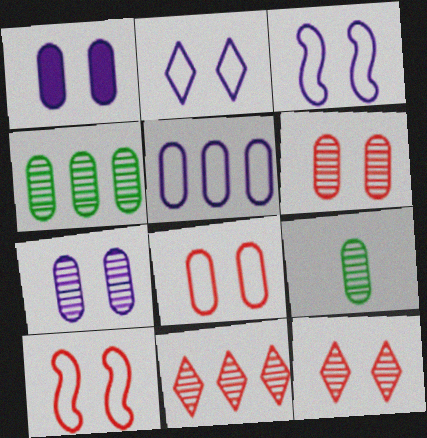[]